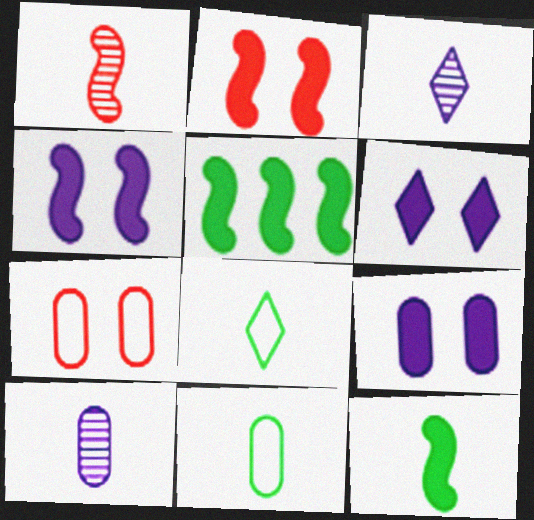[[3, 5, 7], 
[4, 6, 9]]